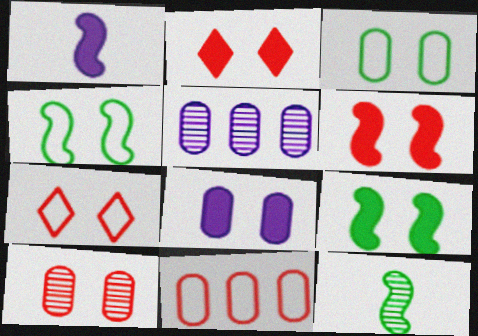[[2, 8, 9], 
[3, 8, 10], 
[6, 7, 10]]